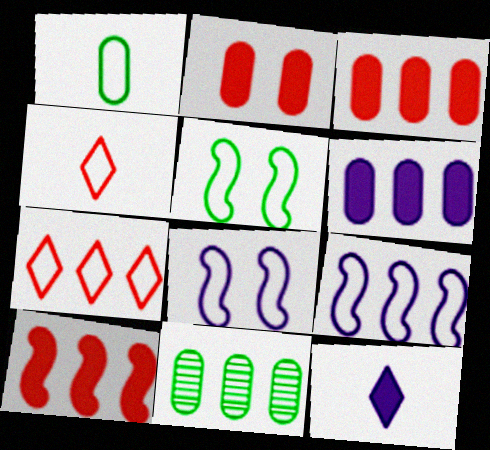[[1, 7, 8]]